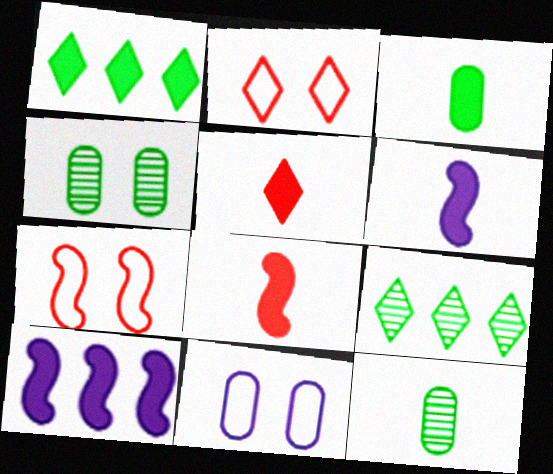[[2, 10, 12], 
[3, 5, 6], 
[8, 9, 11]]